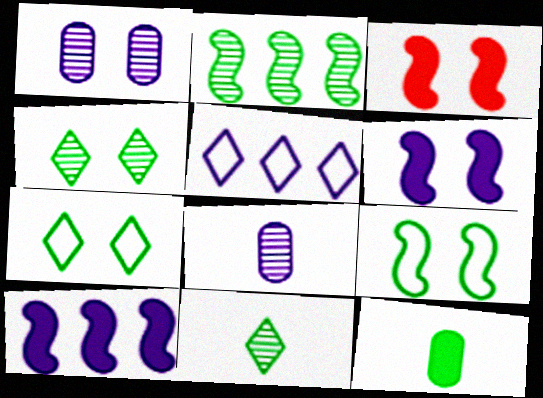[[1, 3, 7], 
[2, 7, 12], 
[5, 6, 8]]